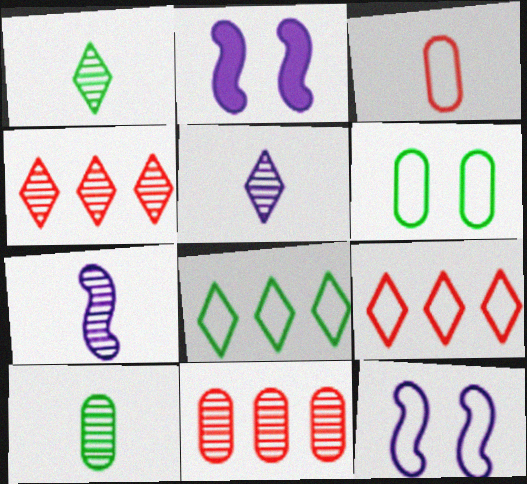[[2, 9, 10], 
[3, 8, 12]]